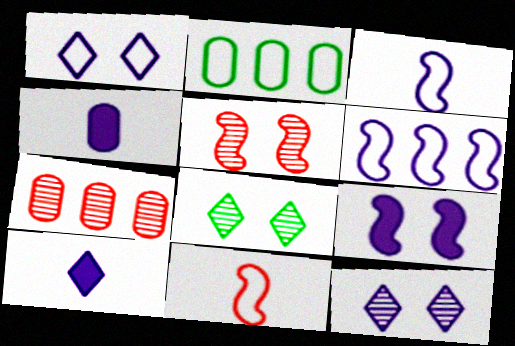[[1, 2, 11], 
[2, 5, 10], 
[4, 6, 12]]